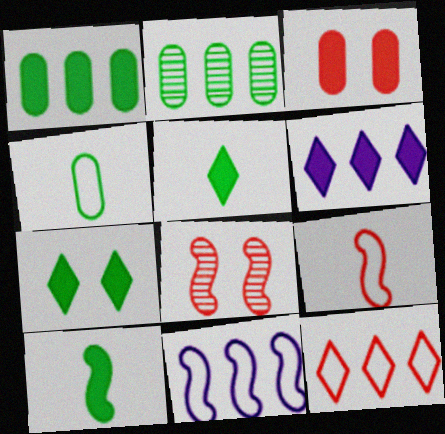[[1, 7, 10], 
[3, 6, 10], 
[4, 6, 8], 
[8, 10, 11]]